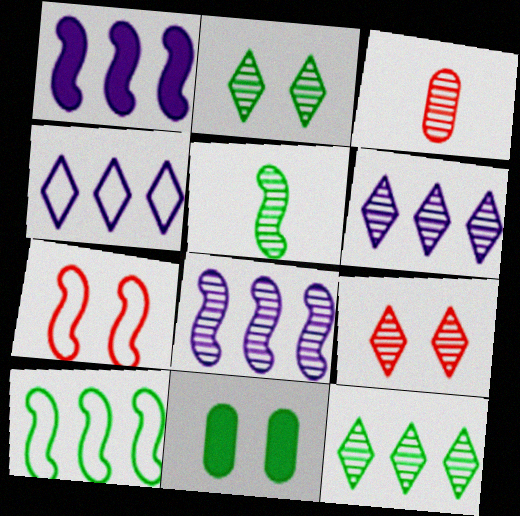[[1, 5, 7], 
[2, 3, 8]]